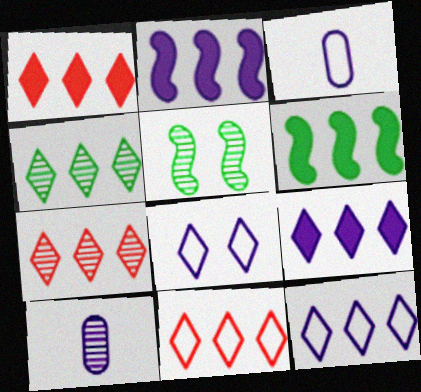[[1, 3, 5], 
[1, 4, 12], 
[1, 7, 11], 
[2, 8, 10], 
[4, 9, 11], 
[5, 7, 10]]